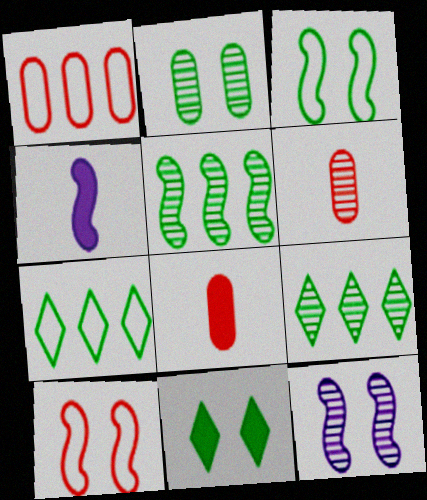[[2, 3, 11], 
[4, 5, 10], 
[6, 9, 12], 
[7, 8, 12]]